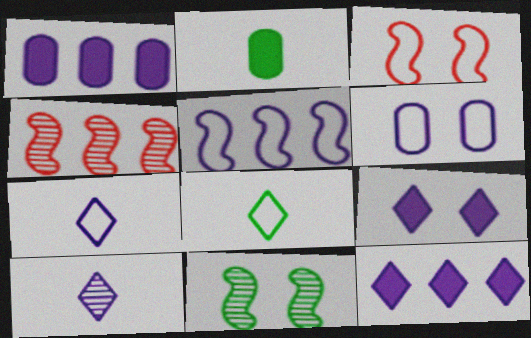[[5, 6, 7]]